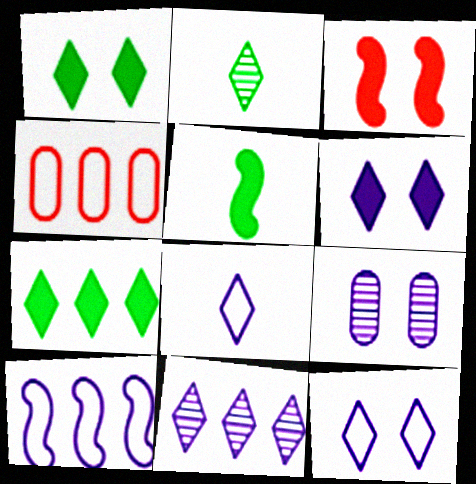[[6, 8, 11]]